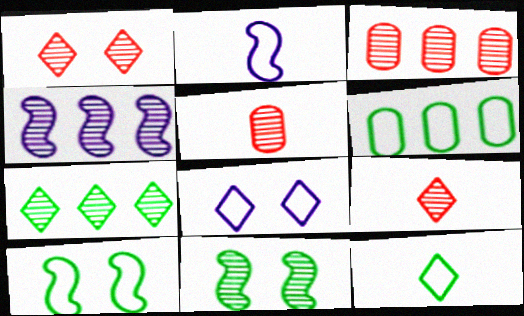[[3, 4, 7], 
[6, 10, 12]]